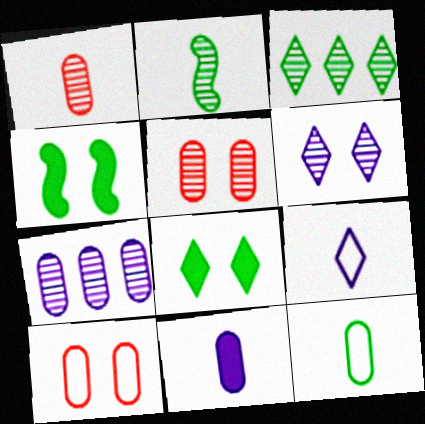[[1, 11, 12], 
[3, 4, 12], 
[4, 6, 10]]